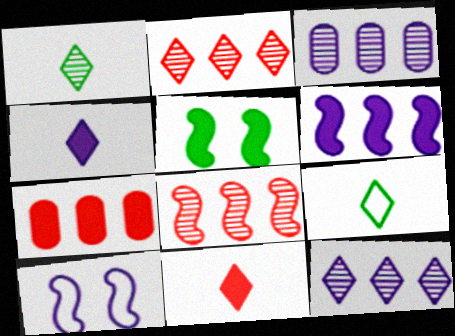[[1, 7, 10], 
[3, 4, 10], 
[4, 5, 7]]